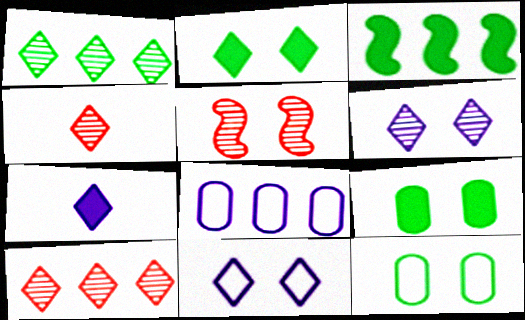[[1, 4, 6], 
[3, 8, 10], 
[5, 9, 11]]